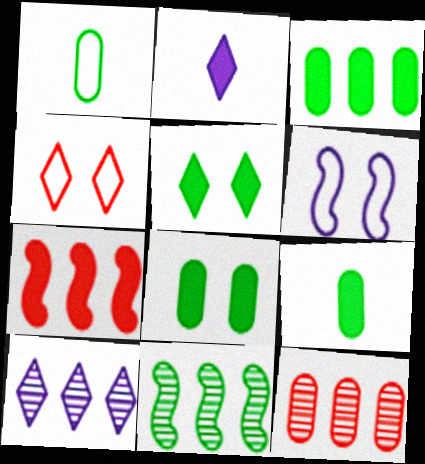[[1, 5, 11], 
[2, 7, 8], 
[3, 8, 9], 
[10, 11, 12]]